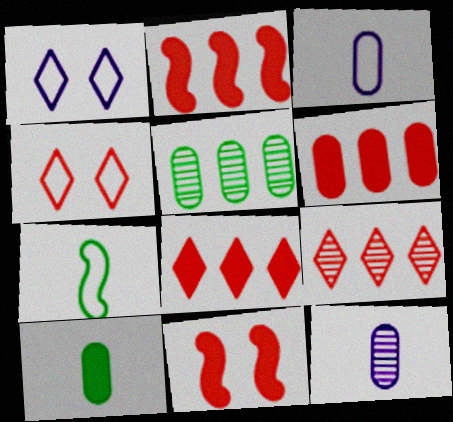[[2, 6, 8]]